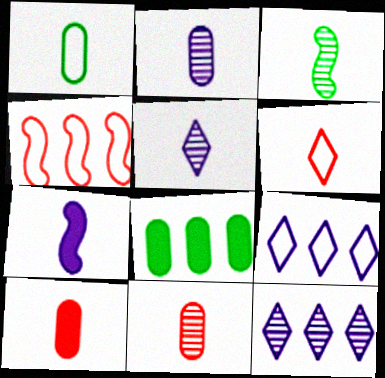[[1, 2, 10], 
[3, 5, 11], 
[4, 8, 12]]